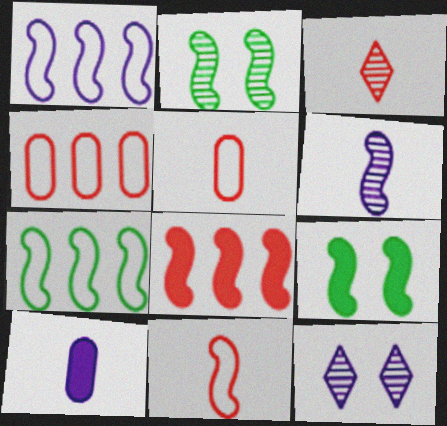[[1, 10, 12]]